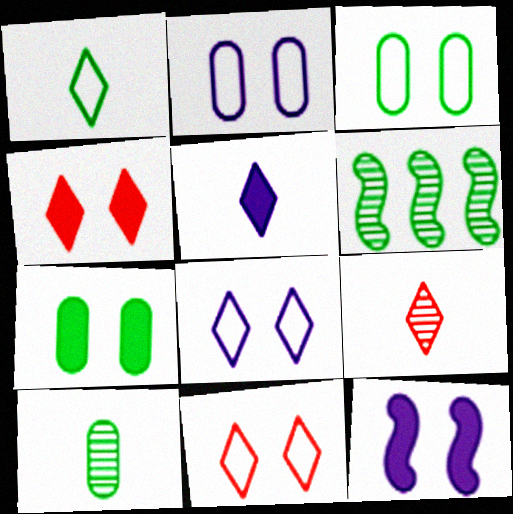[[1, 5, 9], 
[1, 6, 7], 
[4, 7, 12]]